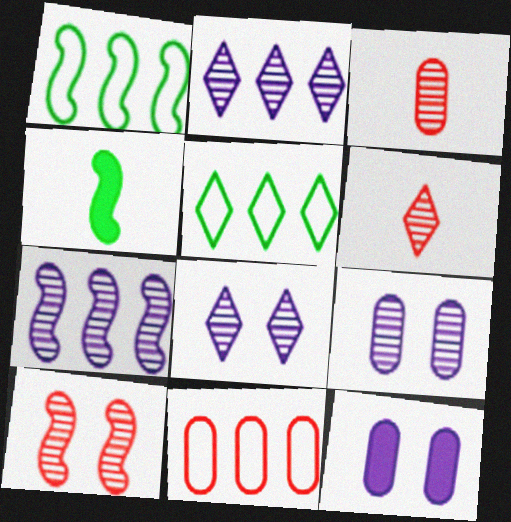[[1, 6, 12], 
[4, 8, 11]]